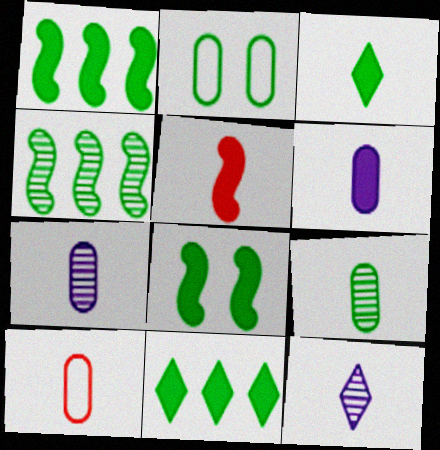[[2, 3, 4], 
[3, 5, 6], 
[6, 9, 10]]